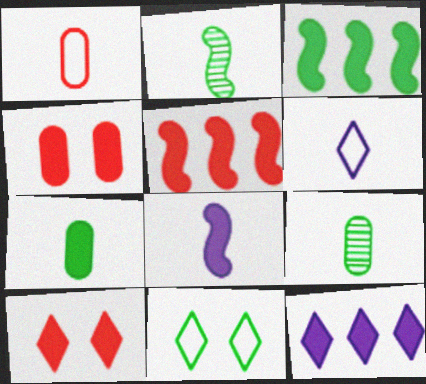[[3, 9, 11]]